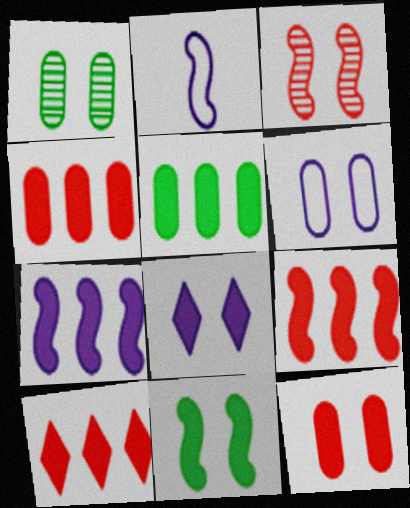[[1, 2, 10], 
[1, 6, 12], 
[4, 9, 10], 
[5, 7, 10], 
[8, 11, 12]]